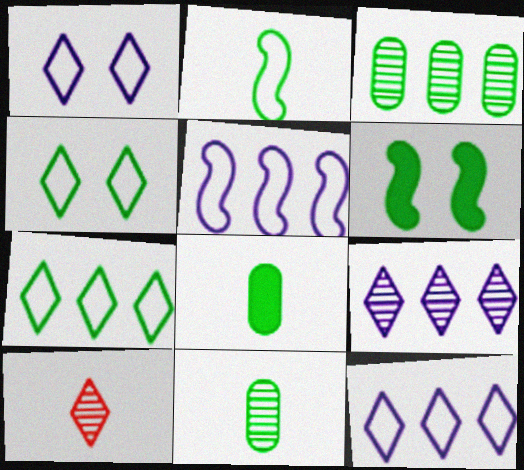[[6, 7, 11]]